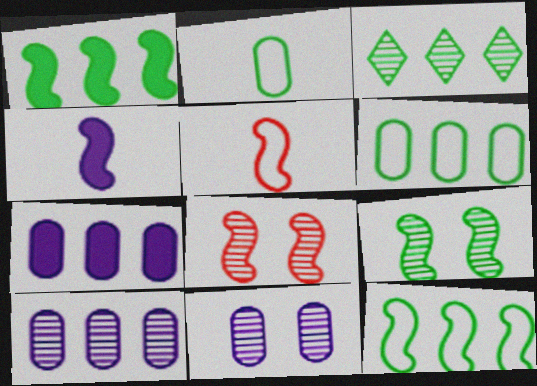[[1, 3, 6], 
[4, 8, 12]]